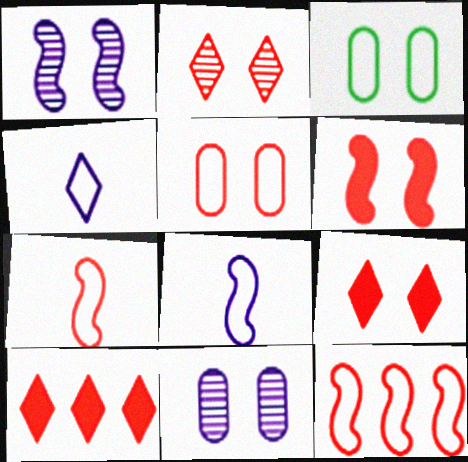[[1, 3, 9], 
[2, 5, 6], 
[3, 4, 12]]